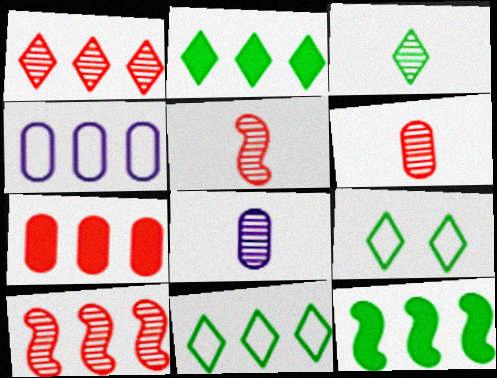[[1, 4, 12], 
[2, 3, 9], 
[2, 4, 10], 
[3, 5, 8]]